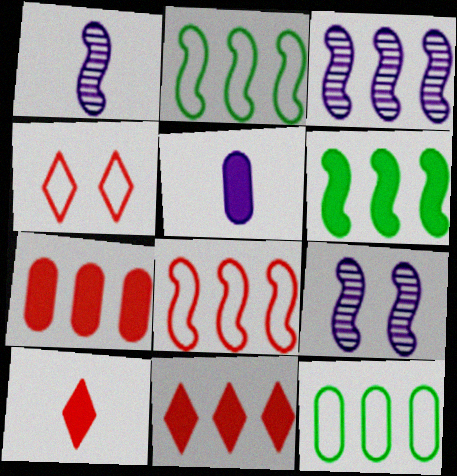[[1, 3, 9], 
[3, 6, 8], 
[3, 11, 12], 
[9, 10, 12]]